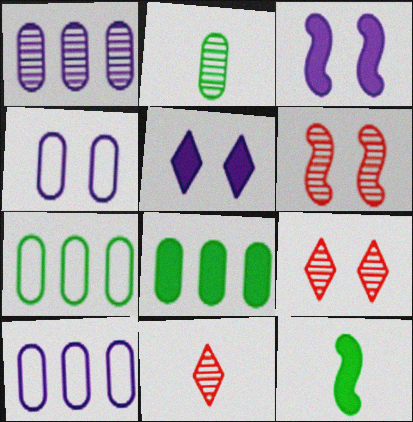[[3, 7, 11], 
[9, 10, 12]]